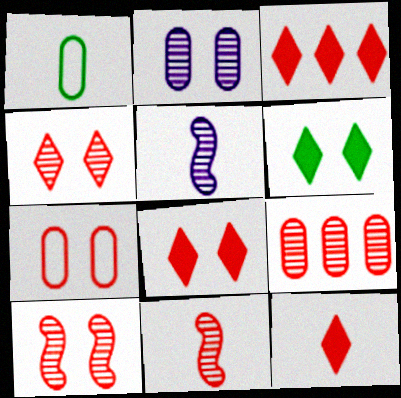[[1, 5, 12], 
[3, 7, 11], 
[3, 8, 12], 
[4, 9, 11], 
[7, 8, 10]]